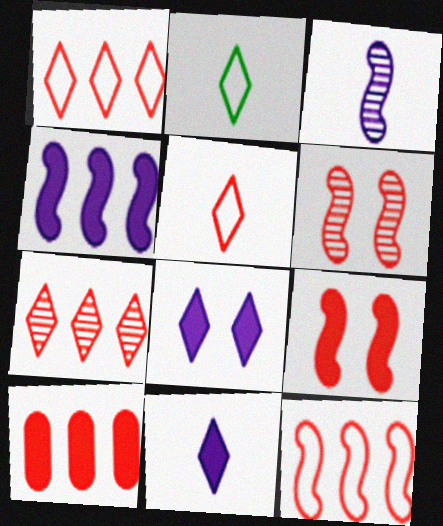[[2, 7, 8], 
[5, 6, 10], 
[7, 10, 12]]